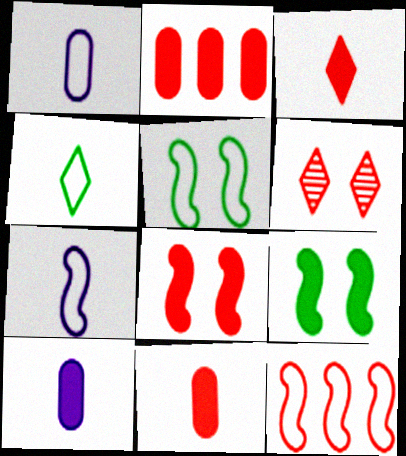[[2, 3, 8], 
[5, 7, 12], 
[6, 11, 12]]